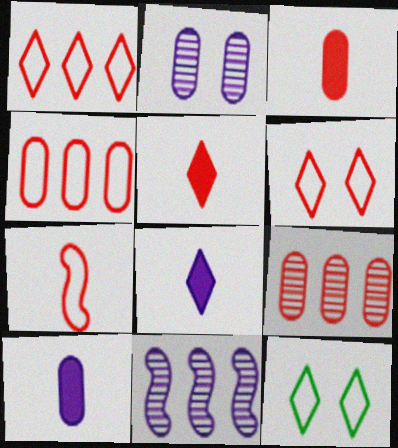[[3, 11, 12], 
[4, 6, 7]]